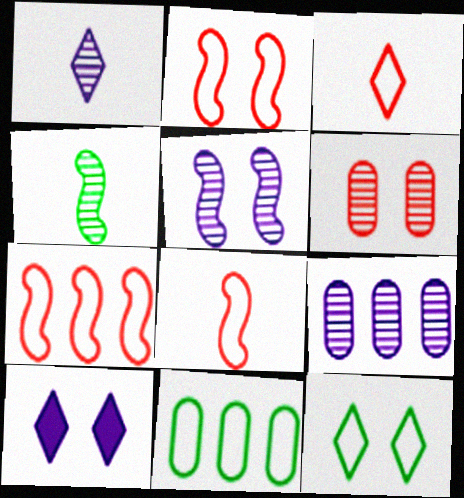[[1, 5, 9], 
[2, 7, 8]]